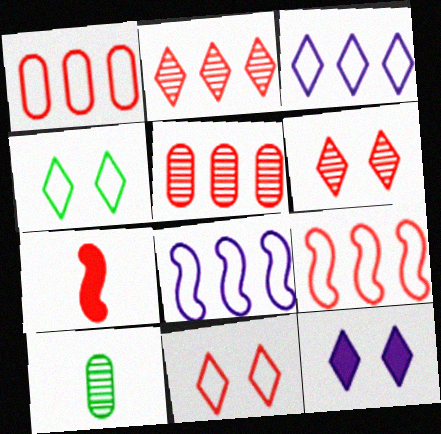[[1, 6, 7], 
[4, 6, 12], 
[5, 7, 11], 
[9, 10, 12]]